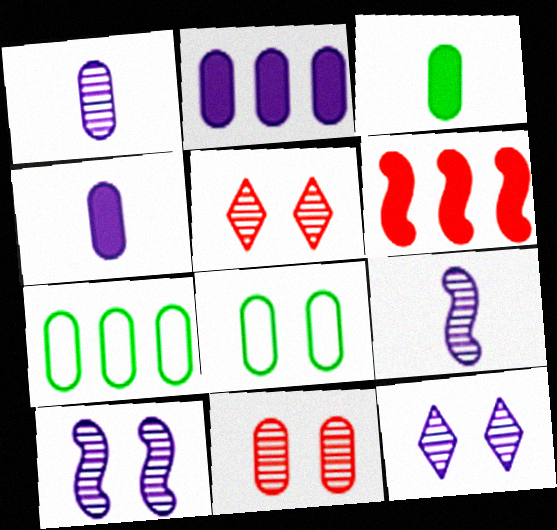[[4, 7, 11]]